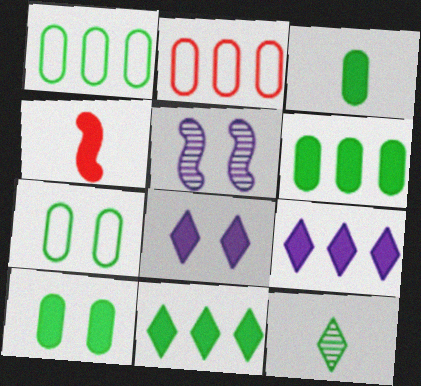[[3, 6, 10], 
[4, 6, 8], 
[4, 9, 10]]